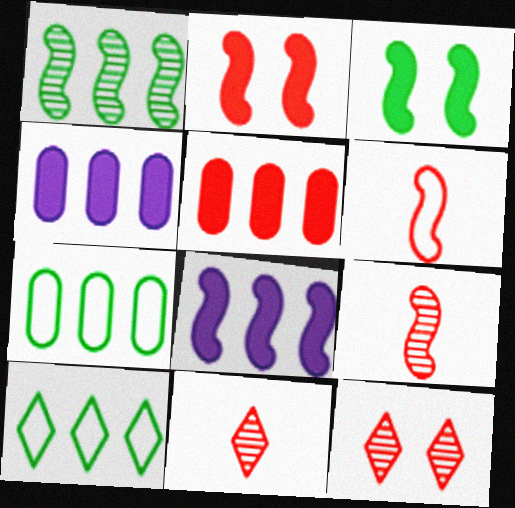[[5, 6, 12]]